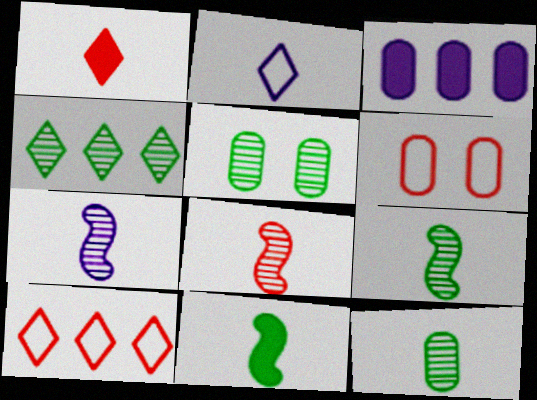[[3, 6, 12], 
[4, 5, 9], 
[7, 8, 9]]